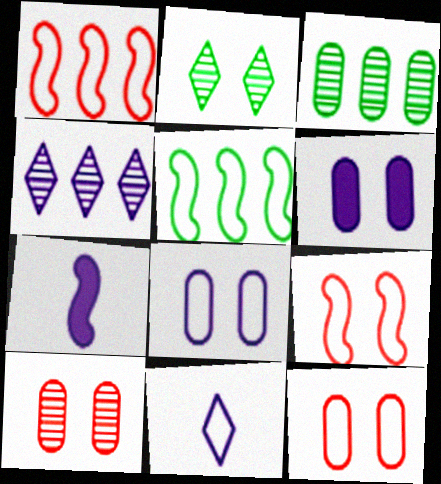[[2, 6, 9], 
[4, 7, 8], 
[5, 11, 12]]